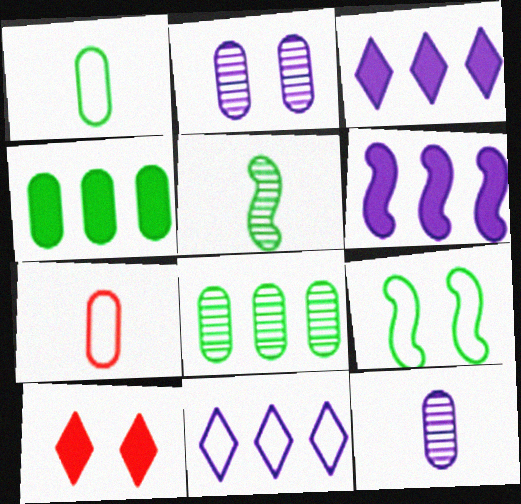[[2, 4, 7], 
[2, 9, 10], 
[7, 9, 11]]